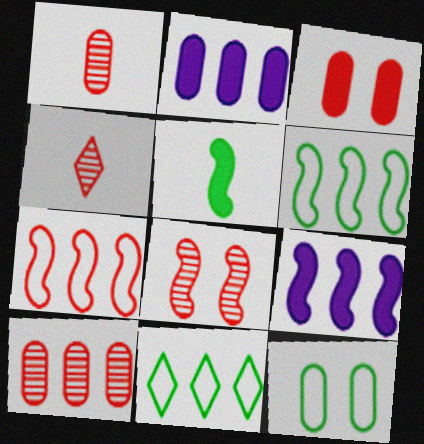[[1, 2, 12], 
[3, 4, 7], 
[4, 8, 10], 
[4, 9, 12], 
[9, 10, 11]]